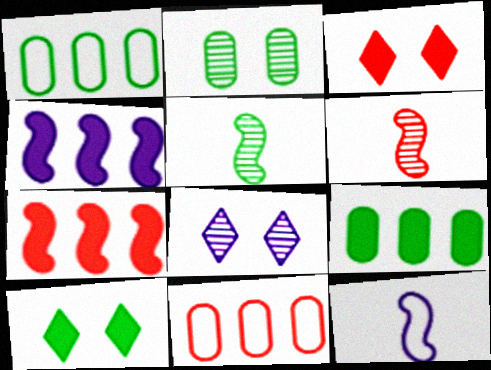[[1, 5, 10], 
[3, 6, 11]]